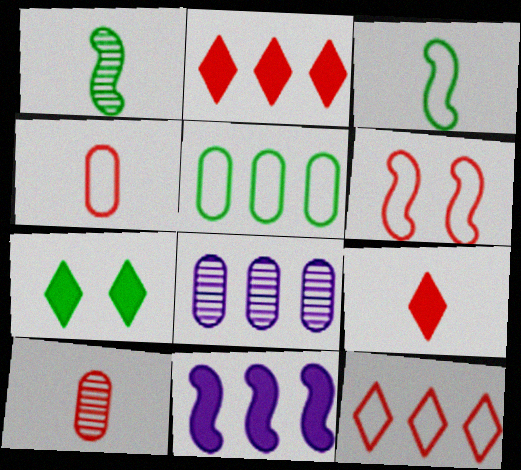[[1, 5, 7], 
[1, 6, 11], 
[2, 6, 10], 
[4, 6, 12]]